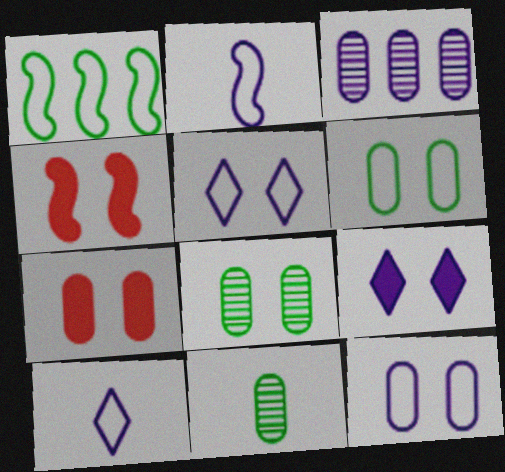[[2, 3, 9], 
[4, 5, 8], 
[7, 8, 12]]